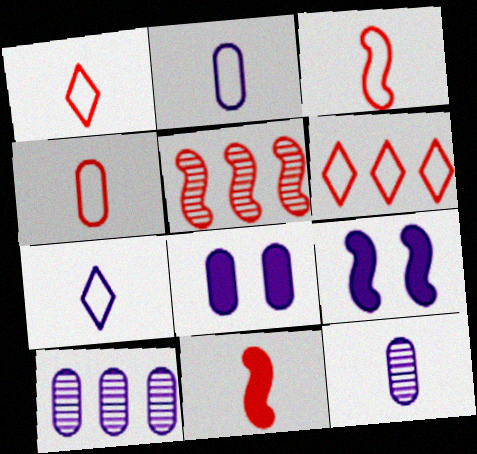[[1, 3, 4], 
[2, 8, 10], 
[7, 9, 10]]